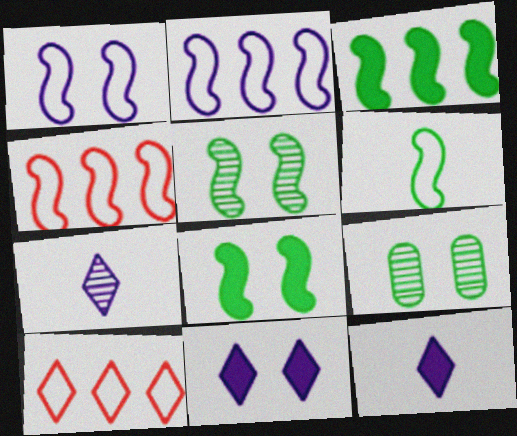[[1, 4, 6], 
[3, 5, 6], 
[4, 9, 12]]